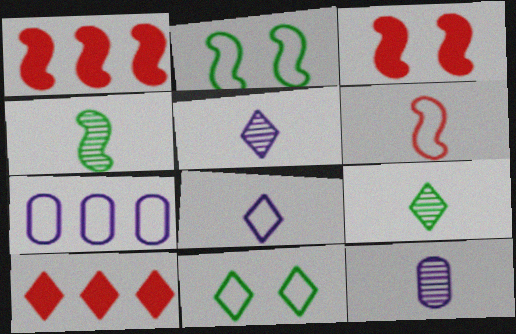[[1, 11, 12], 
[2, 10, 12], 
[3, 7, 9], 
[5, 10, 11], 
[6, 7, 11]]